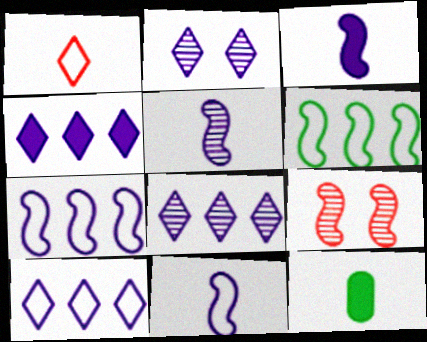[[1, 5, 12], 
[3, 5, 11], 
[3, 6, 9], 
[4, 8, 10], 
[9, 10, 12]]